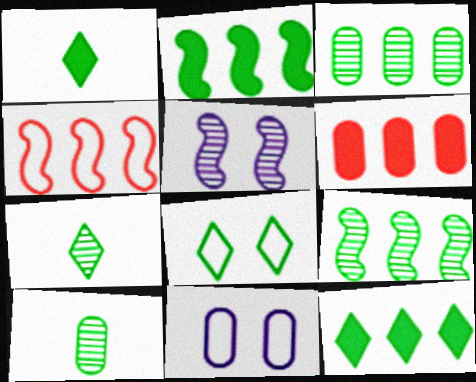[[2, 8, 10], 
[6, 10, 11], 
[7, 8, 12]]